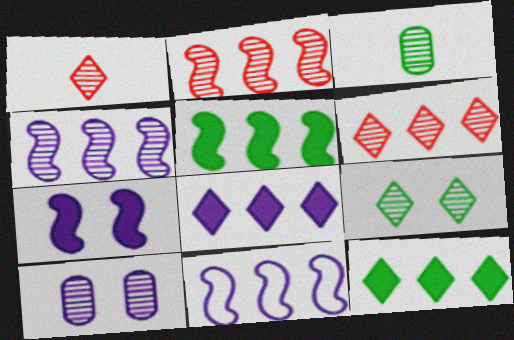[[2, 5, 11]]